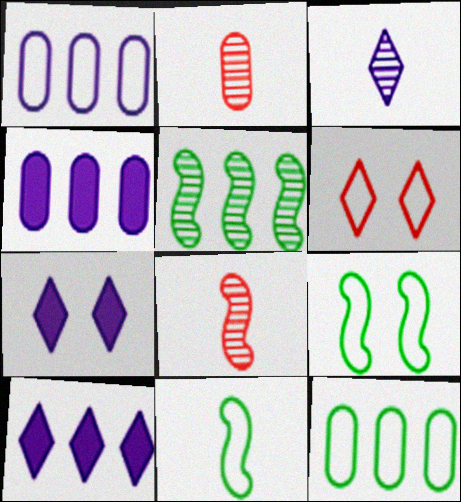[[1, 6, 11], 
[2, 9, 10], 
[7, 8, 12]]